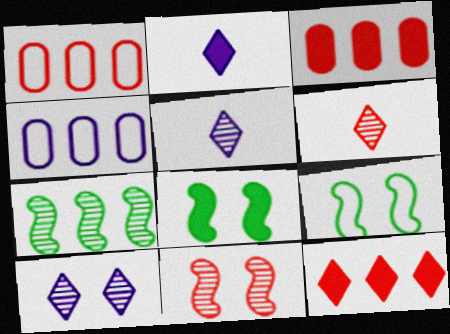[[1, 5, 8], 
[2, 3, 8], 
[3, 5, 9], 
[4, 6, 8], 
[4, 7, 12]]